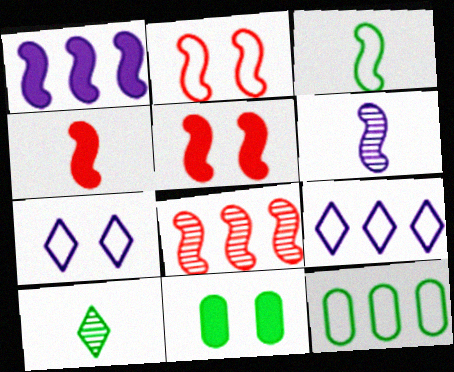[[2, 4, 8], 
[3, 4, 6]]